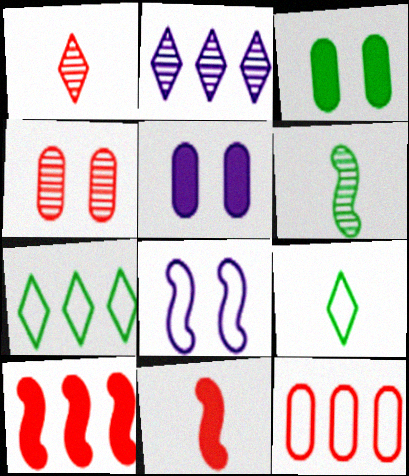[[2, 4, 6], 
[3, 6, 7], 
[6, 8, 10], 
[8, 9, 12]]